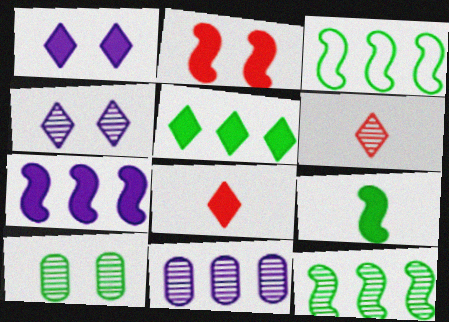[[1, 5, 8], 
[2, 7, 9]]